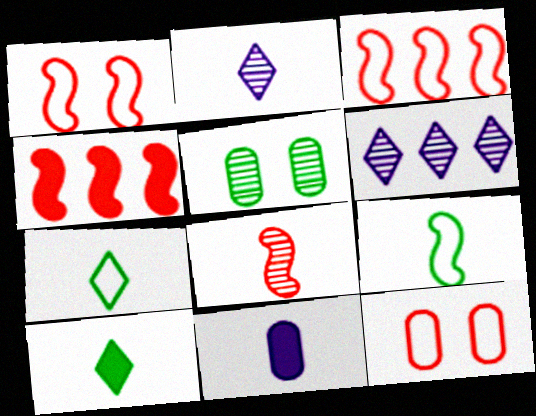[[1, 4, 8], 
[5, 6, 8], 
[7, 8, 11]]